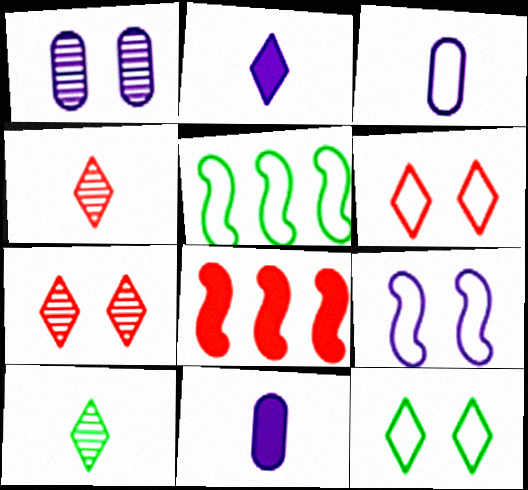[[3, 5, 6], 
[5, 7, 11]]